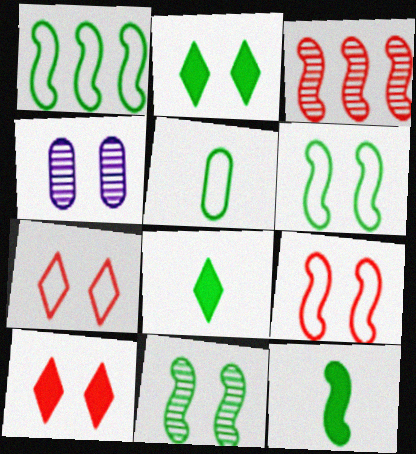[[1, 11, 12], 
[2, 4, 9], 
[4, 6, 10]]